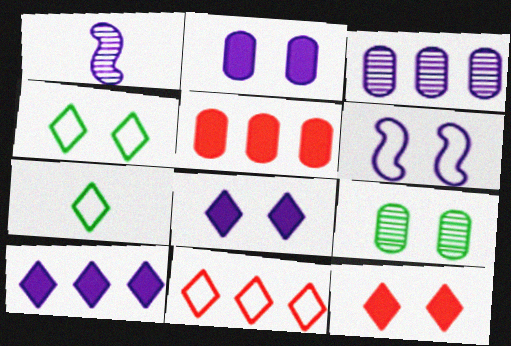[[1, 4, 5], 
[6, 9, 12]]